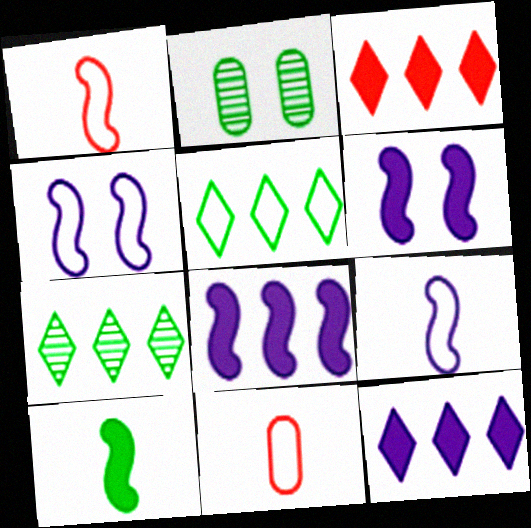[[1, 2, 12], 
[2, 3, 9], 
[2, 5, 10], 
[4, 5, 11], 
[6, 7, 11]]